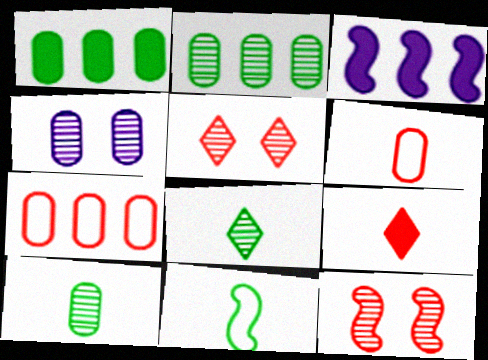[[1, 4, 6], 
[3, 11, 12], 
[7, 9, 12]]